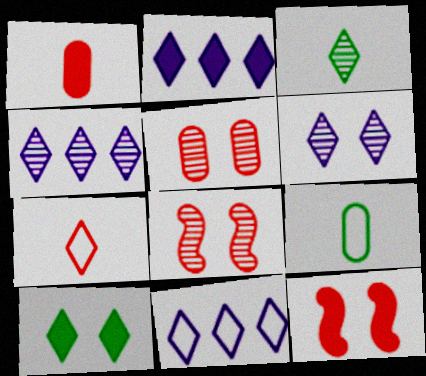[[2, 4, 11], 
[2, 8, 9], 
[4, 7, 10], 
[4, 9, 12]]